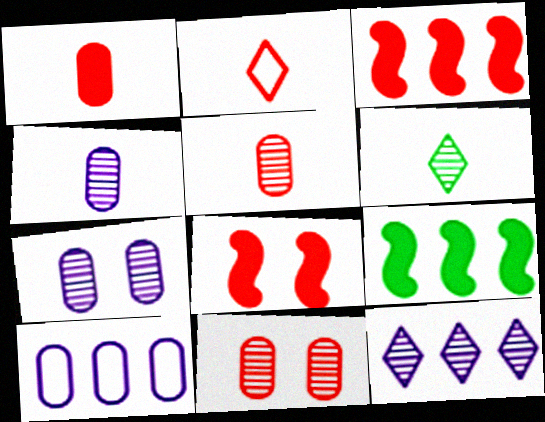[[2, 3, 11], 
[2, 7, 9], 
[6, 8, 10]]